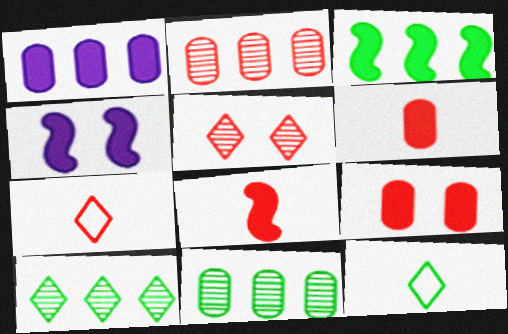[[2, 4, 12], 
[3, 4, 8], 
[4, 7, 11]]